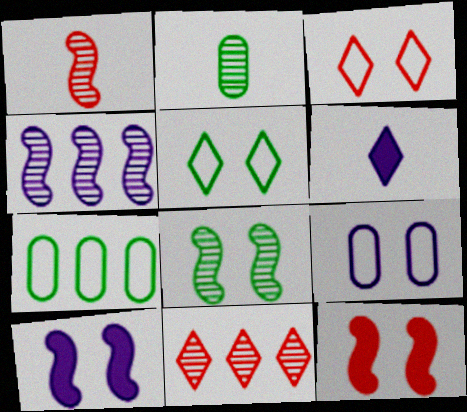[[1, 4, 8], 
[4, 6, 9], 
[5, 6, 11]]